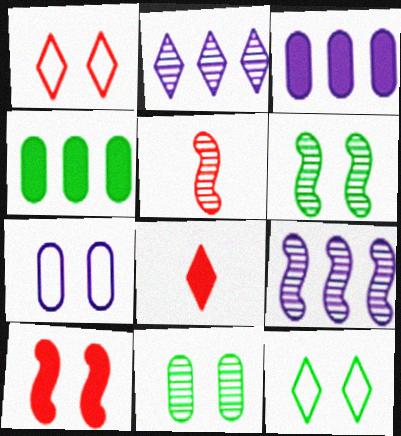[[2, 5, 11], 
[2, 8, 12], 
[3, 5, 12], 
[5, 6, 9]]